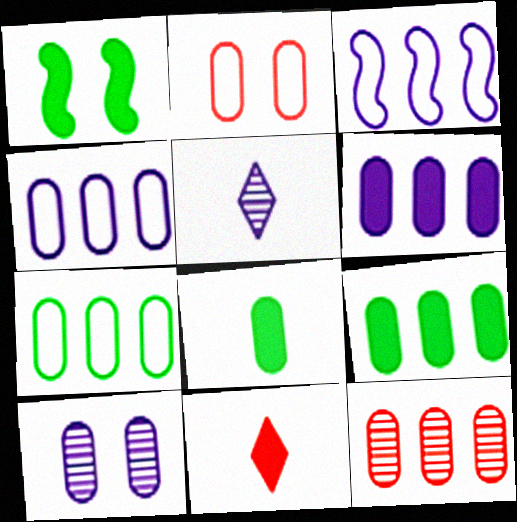[[1, 6, 11], 
[4, 9, 12], 
[6, 7, 12]]